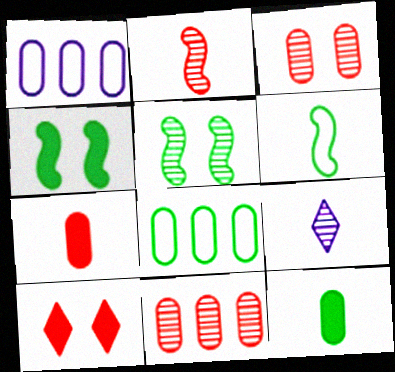[[1, 3, 12], 
[5, 9, 11], 
[6, 7, 9]]